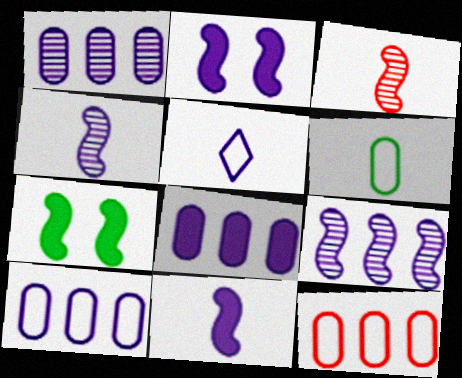[[1, 2, 5], 
[1, 8, 10]]